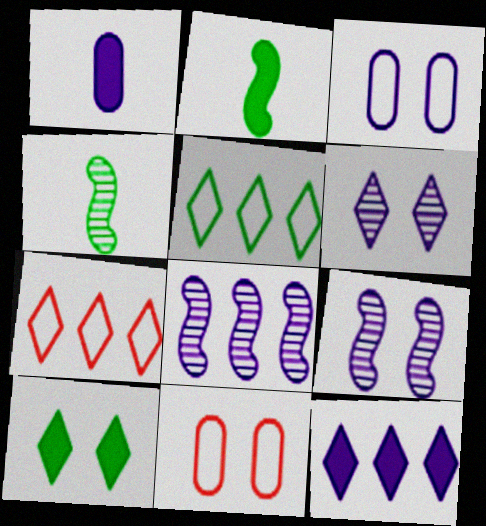[[4, 11, 12], 
[9, 10, 11]]